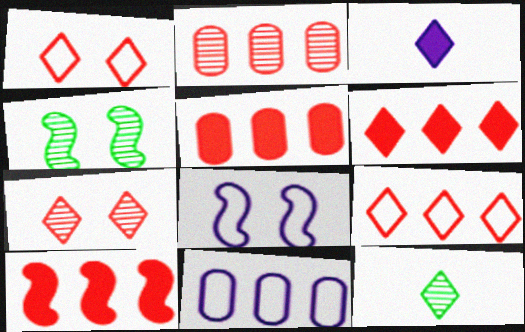[[2, 9, 10], 
[5, 6, 10], 
[5, 8, 12]]